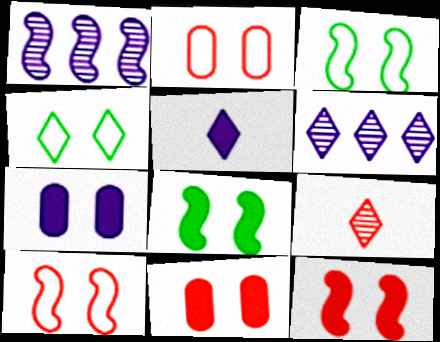[]